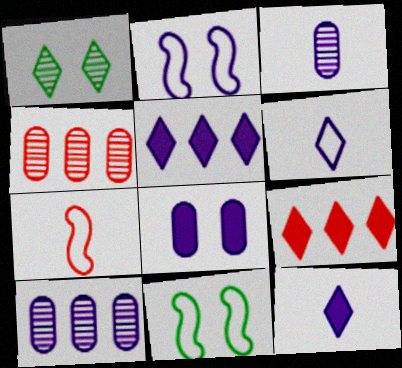[[1, 6, 9], 
[2, 3, 5], 
[2, 10, 12], 
[3, 9, 11], 
[4, 11, 12]]